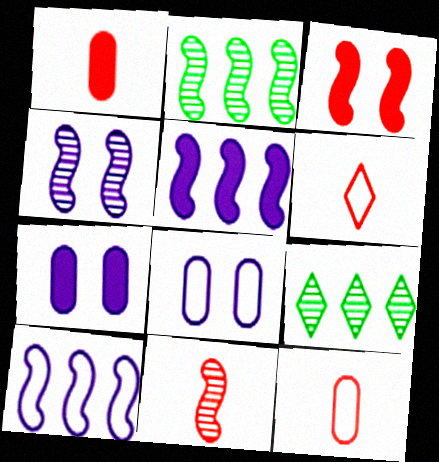[[1, 6, 11], 
[2, 4, 11], 
[2, 6, 7]]